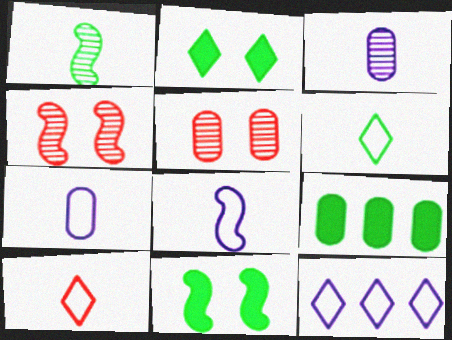[[5, 7, 9]]